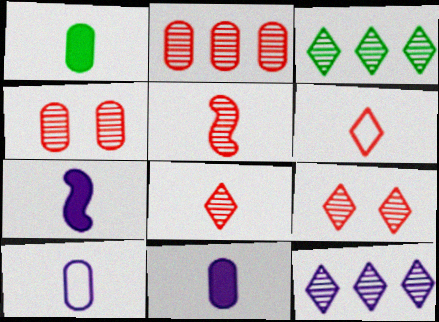[[2, 5, 9]]